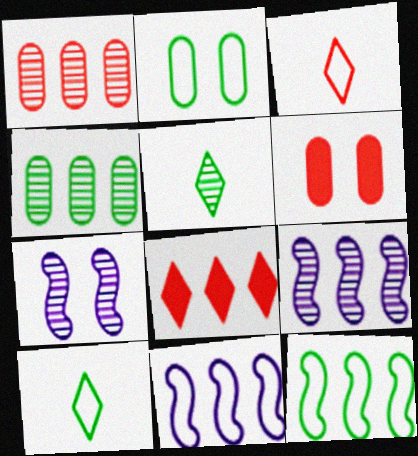[[1, 5, 7], 
[2, 3, 11], 
[2, 10, 12], 
[4, 8, 11], 
[5, 6, 11], 
[6, 9, 10]]